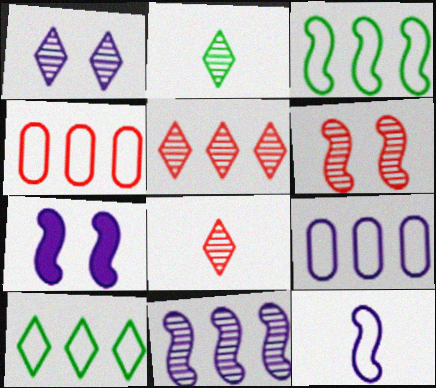[[1, 2, 5], 
[2, 4, 7], 
[7, 11, 12]]